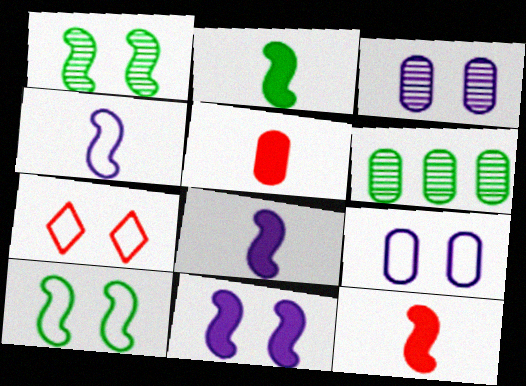[[2, 8, 12], 
[5, 6, 9], 
[6, 7, 8], 
[7, 9, 10]]